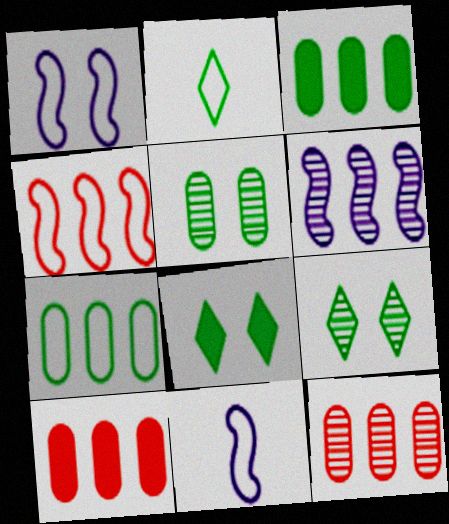[[8, 11, 12], 
[9, 10, 11]]